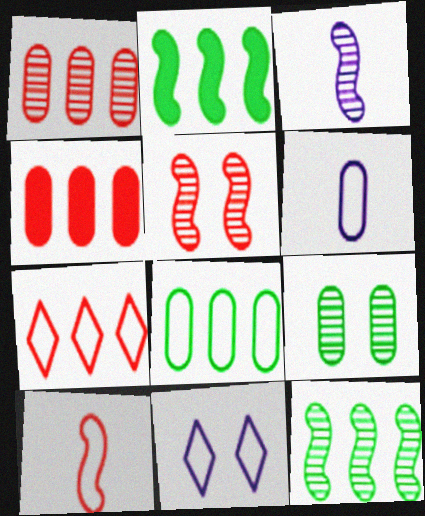[[3, 5, 12], 
[4, 6, 9], 
[8, 10, 11]]